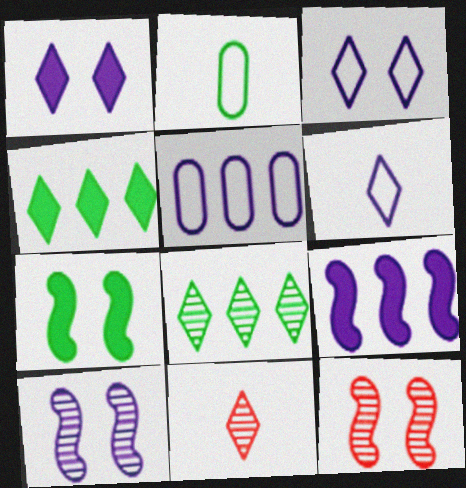[[2, 7, 8], 
[3, 4, 11], 
[5, 7, 11]]